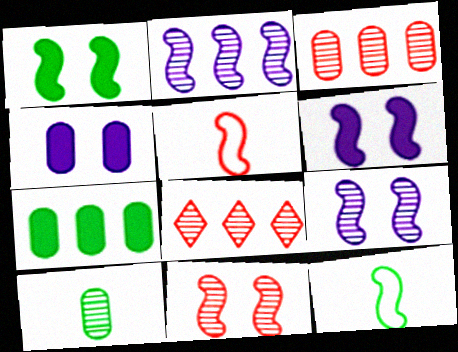[[1, 2, 5], 
[4, 8, 12], 
[8, 9, 10]]